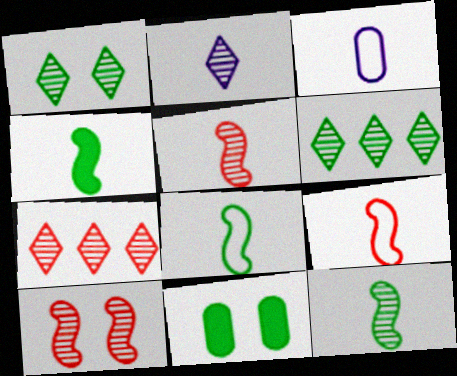[[1, 2, 7], 
[4, 8, 12], 
[6, 8, 11]]